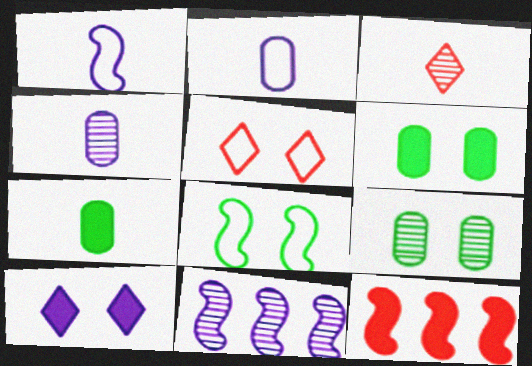[[1, 3, 7], 
[2, 10, 11], 
[3, 9, 11], 
[5, 7, 11], 
[7, 10, 12]]